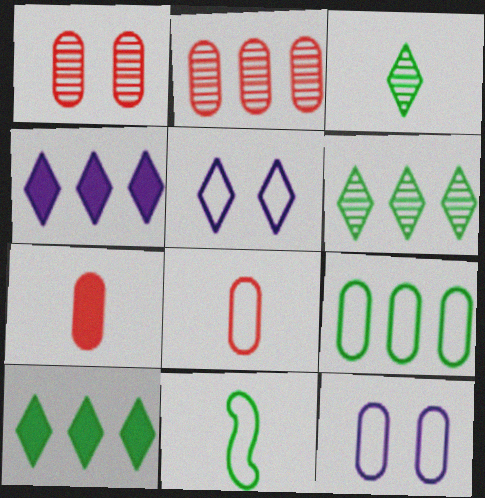[[1, 4, 11], 
[8, 9, 12]]